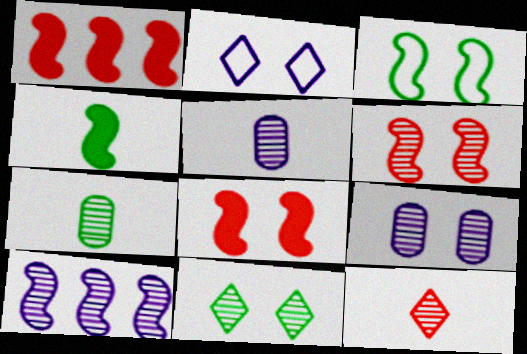[[1, 2, 7], 
[6, 9, 11]]